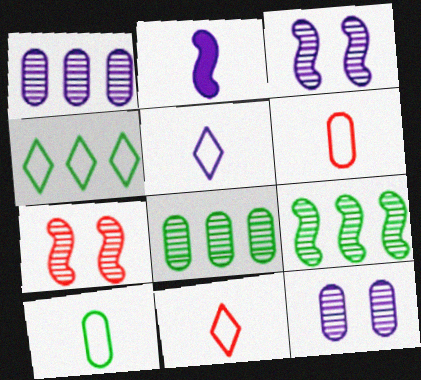[]